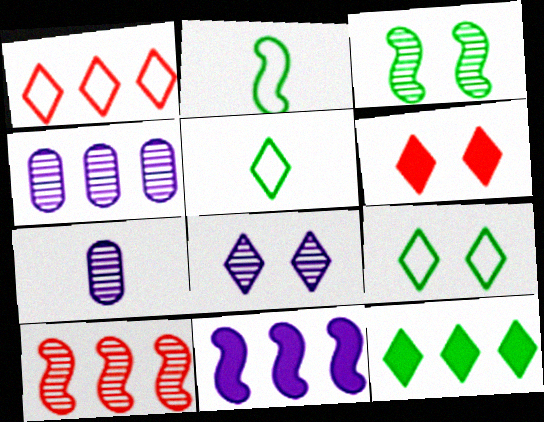[[2, 4, 6], 
[6, 8, 9]]